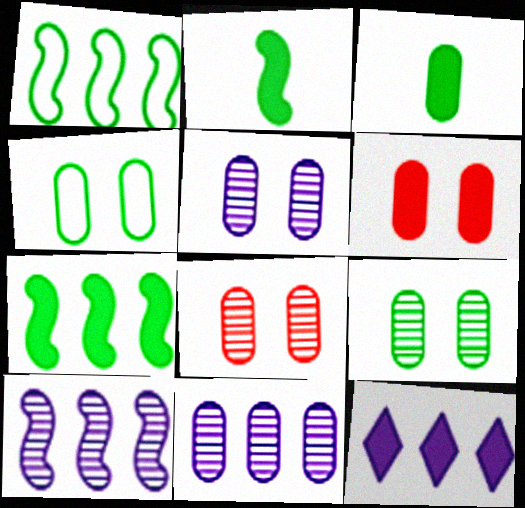[[2, 6, 12], 
[4, 5, 6], 
[5, 8, 9]]